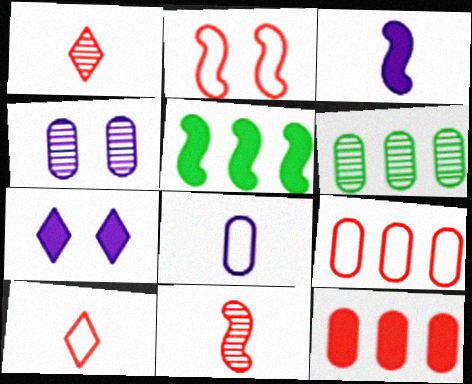[[1, 2, 12], 
[2, 9, 10], 
[4, 5, 10]]